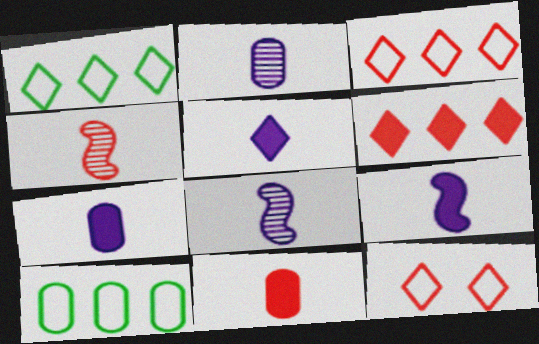[[5, 7, 9]]